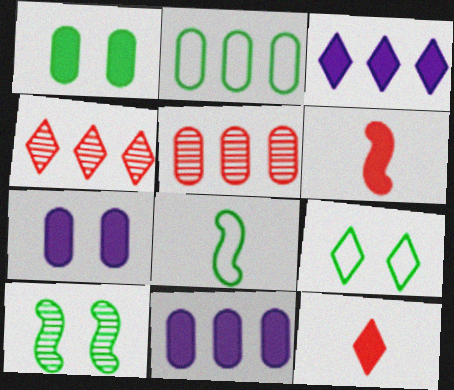[[1, 3, 6], 
[1, 9, 10], 
[2, 5, 11], 
[2, 8, 9], 
[4, 7, 8]]